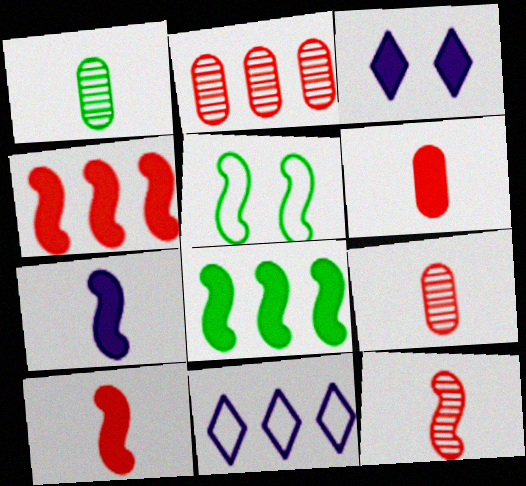[[2, 8, 11], 
[3, 6, 8]]